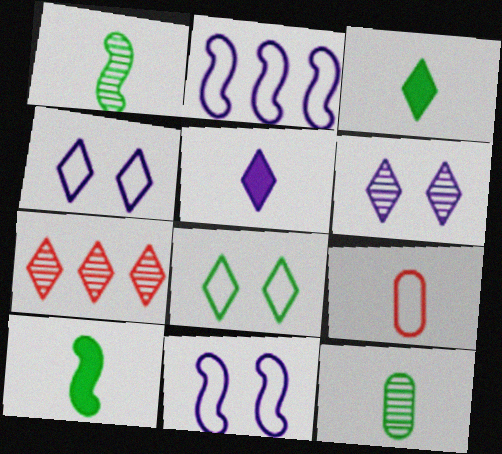[[1, 5, 9], 
[2, 8, 9], 
[3, 4, 7], 
[5, 7, 8]]